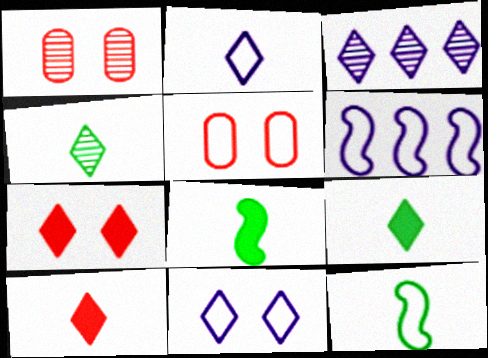[[1, 6, 9], 
[2, 4, 10], 
[3, 5, 8]]